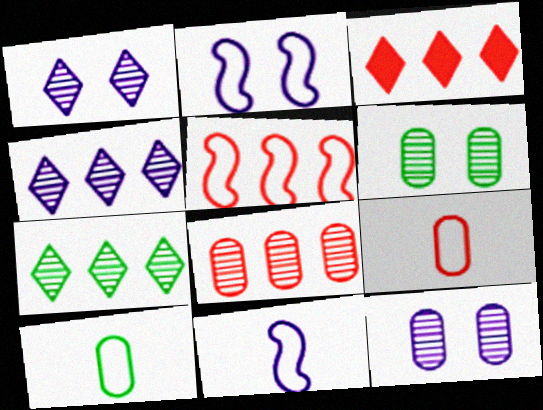[[3, 5, 8], 
[3, 6, 11]]